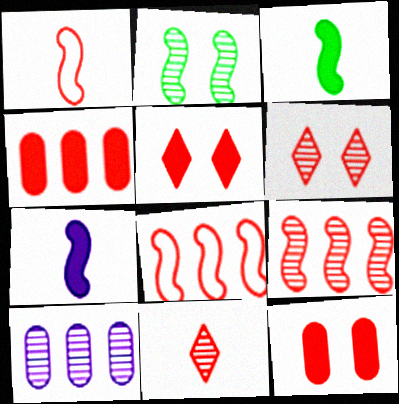[[1, 4, 6], 
[2, 7, 8], 
[2, 10, 11], 
[8, 11, 12]]